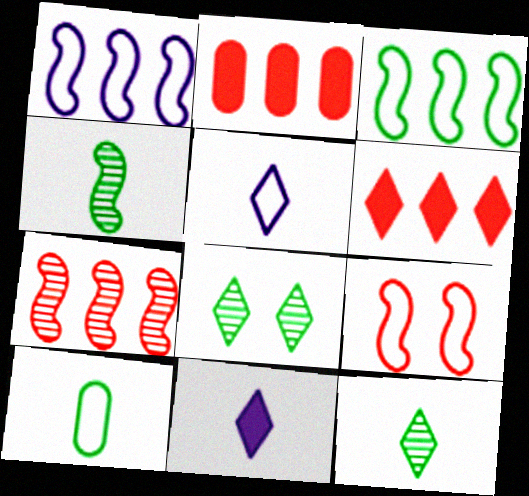[[5, 6, 8]]